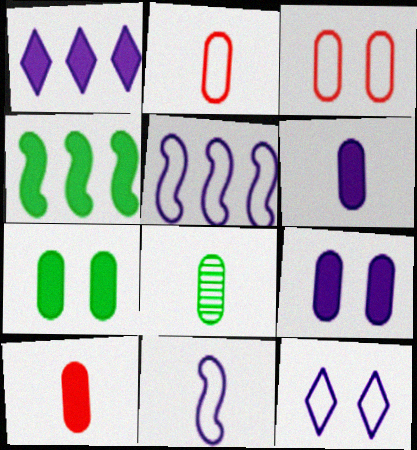[[2, 6, 8]]